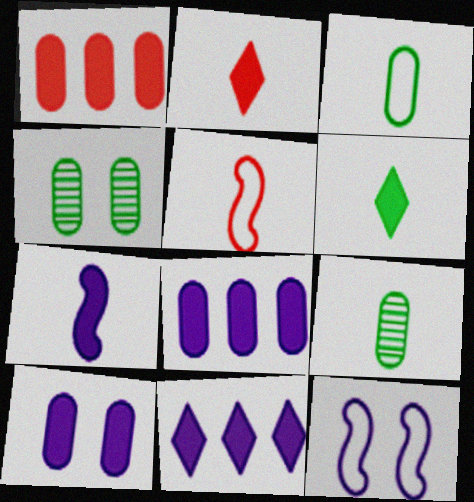[[4, 5, 11], 
[7, 10, 11]]